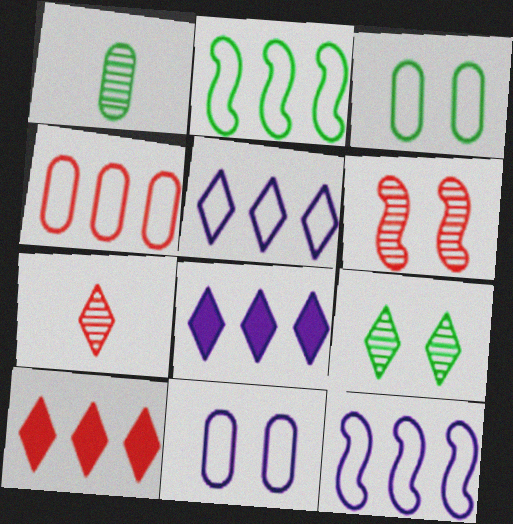[[2, 4, 5]]